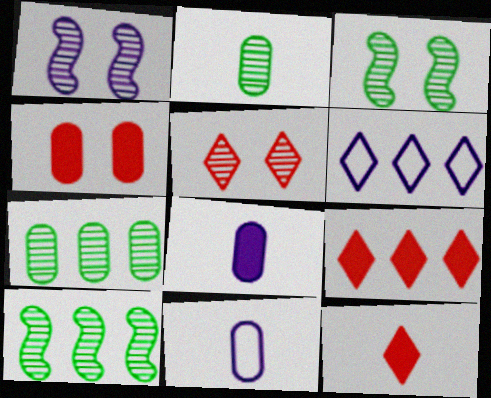[[1, 6, 8], 
[3, 9, 11], 
[4, 7, 11]]